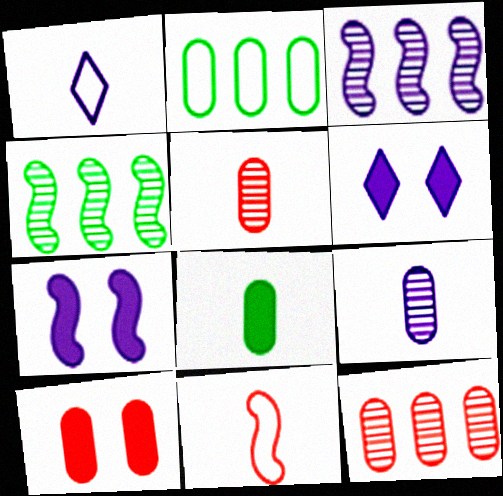[[1, 4, 10], 
[2, 9, 10], 
[4, 7, 11]]